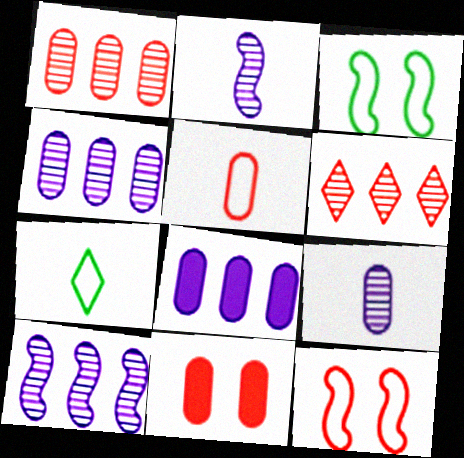[[1, 5, 11], 
[7, 10, 11]]